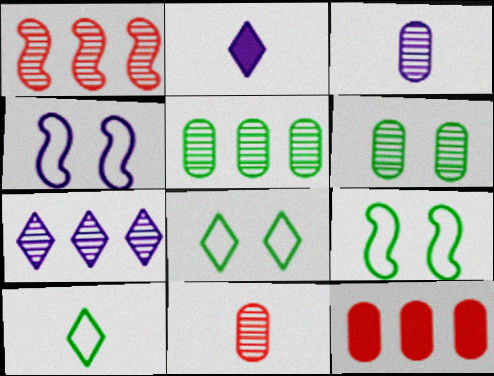[[1, 5, 7]]